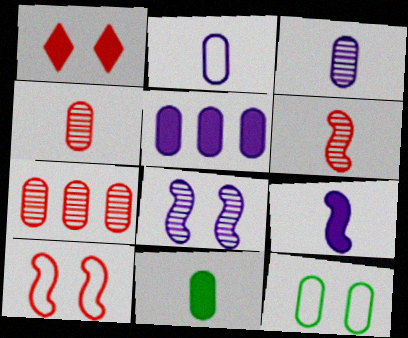[[1, 8, 12], 
[2, 4, 11], 
[4, 5, 12]]